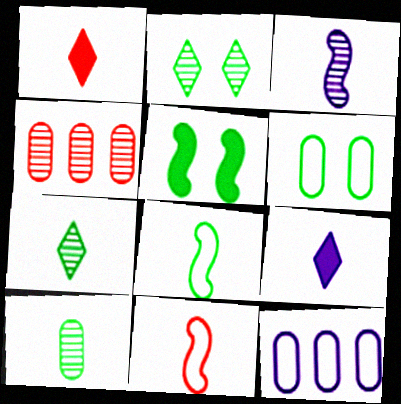[[2, 3, 4], 
[2, 5, 6], 
[9, 10, 11]]